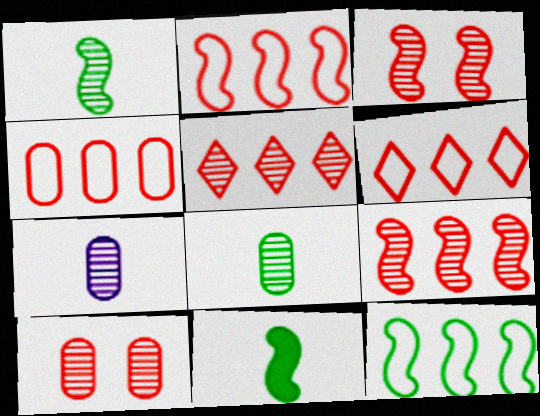[[2, 4, 6]]